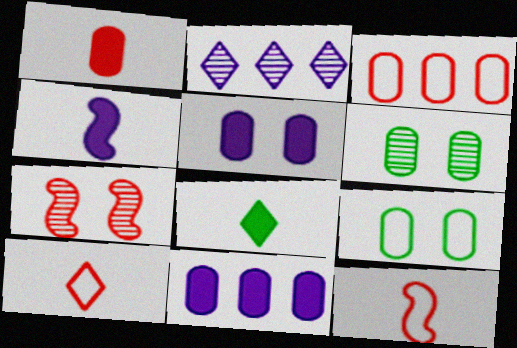[[1, 4, 8]]